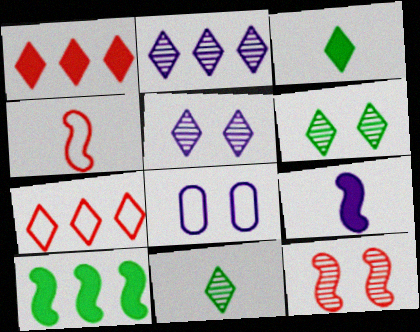[[2, 8, 9], 
[3, 5, 7]]